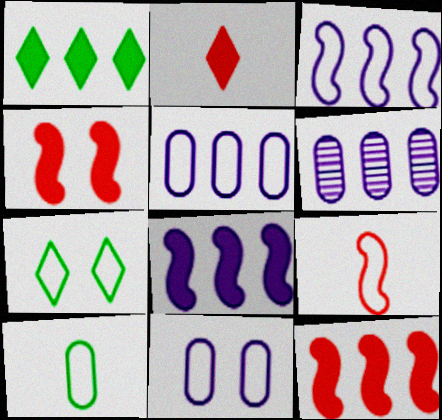[[5, 7, 9]]